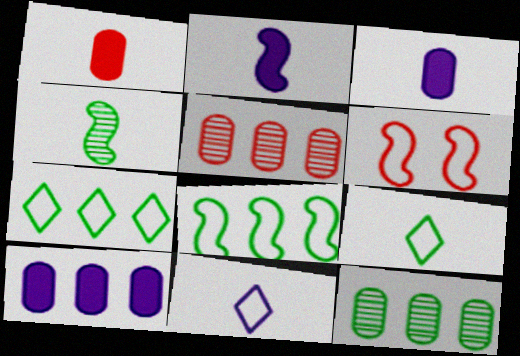[[1, 4, 11]]